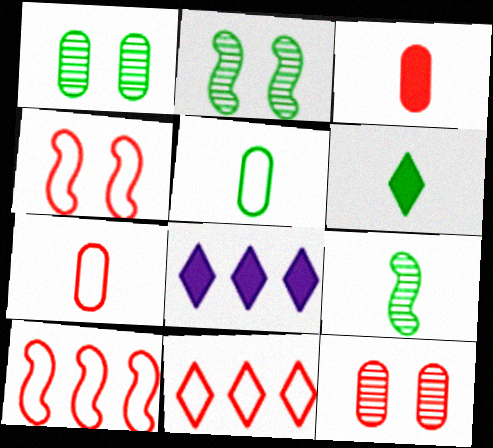[[2, 7, 8], 
[4, 7, 11], 
[5, 6, 9]]